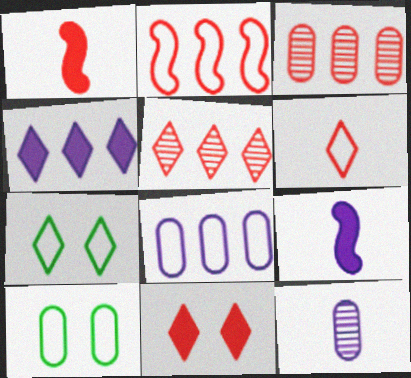[[3, 7, 9], 
[5, 6, 11], 
[5, 9, 10]]